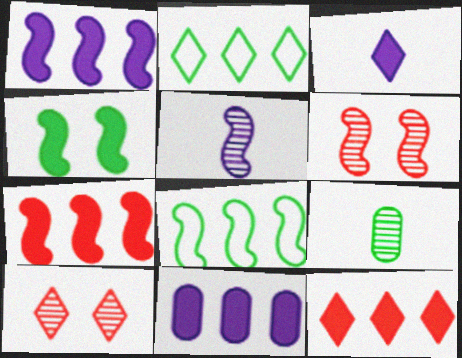[[2, 3, 10], 
[2, 4, 9]]